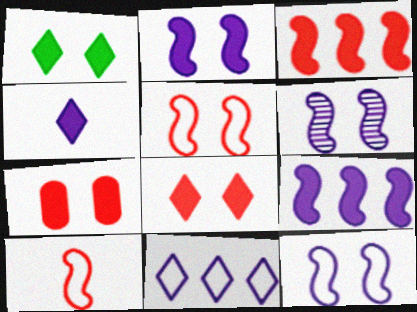[[1, 2, 7], 
[2, 6, 12]]